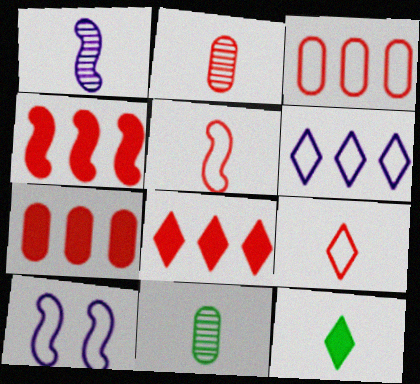[[4, 7, 8], 
[8, 10, 11]]